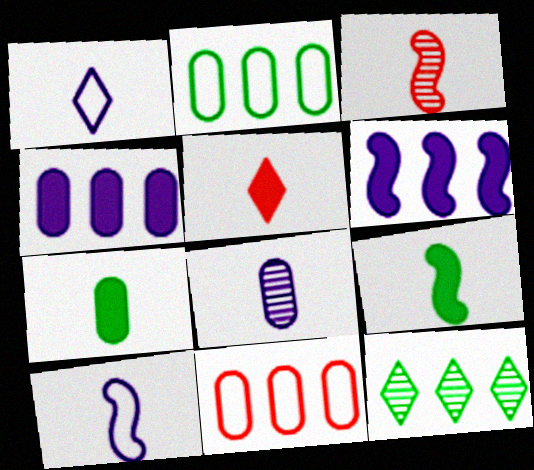[[1, 3, 7], 
[3, 9, 10], 
[6, 11, 12]]